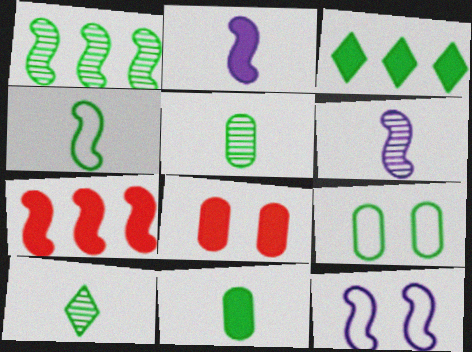[[2, 3, 8], 
[4, 10, 11]]